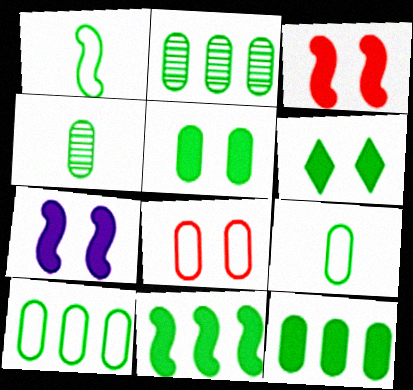[[1, 2, 6], 
[2, 5, 9], 
[2, 10, 12], 
[4, 5, 10]]